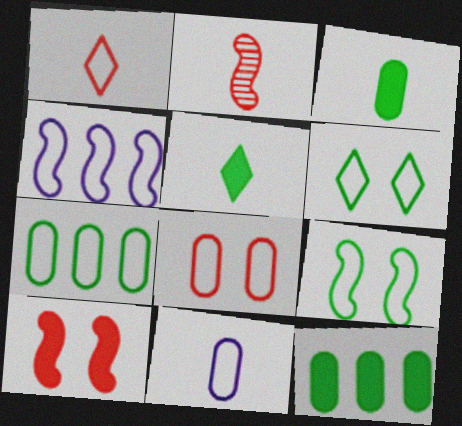[[2, 5, 11], 
[7, 8, 11]]